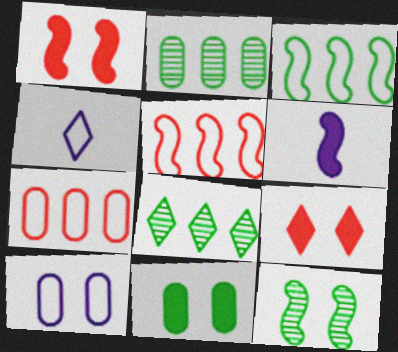[[1, 2, 4], 
[4, 8, 9], 
[5, 6, 12], 
[9, 10, 12]]